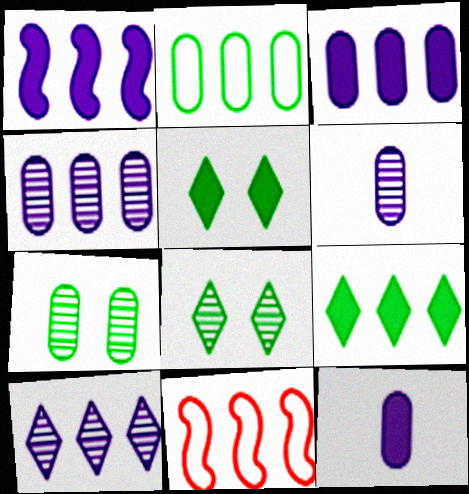[[4, 9, 11], 
[5, 6, 11], 
[8, 11, 12]]